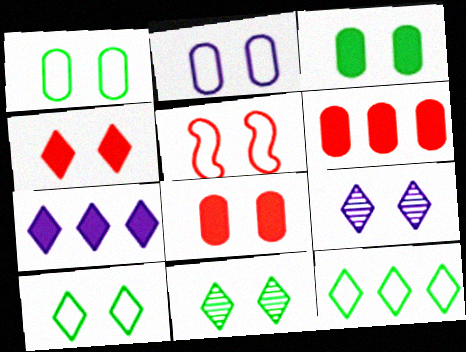[[2, 5, 10], 
[3, 5, 9], 
[4, 9, 10]]